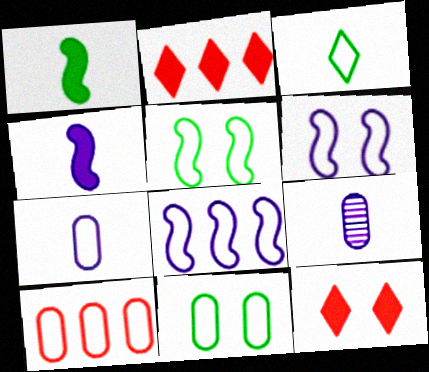[[2, 5, 9], 
[3, 6, 10], 
[7, 10, 11]]